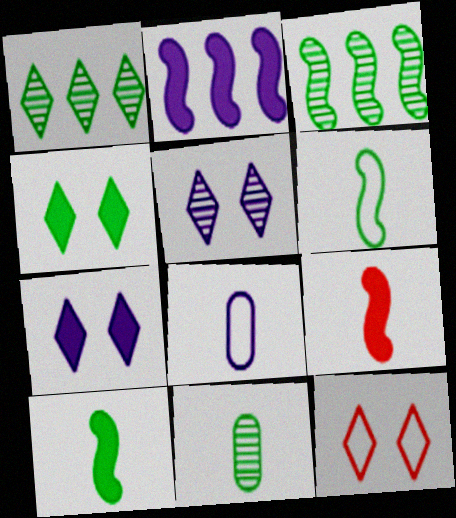[[2, 5, 8], 
[2, 11, 12], 
[4, 5, 12]]